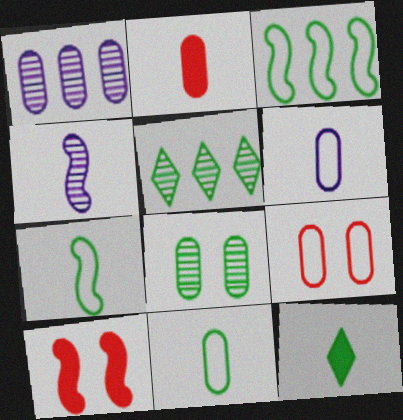[[3, 4, 10], 
[3, 8, 12], 
[5, 6, 10]]